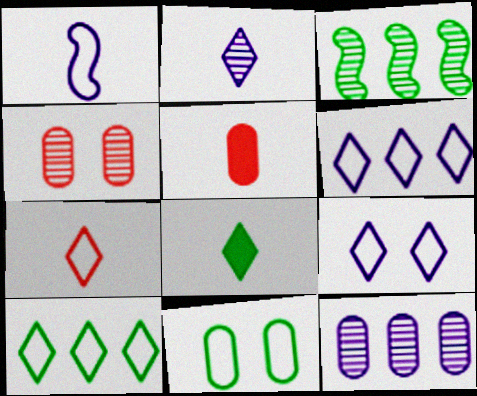[[2, 3, 4], 
[2, 7, 8], 
[3, 5, 9], 
[3, 8, 11], 
[5, 11, 12], 
[7, 9, 10]]